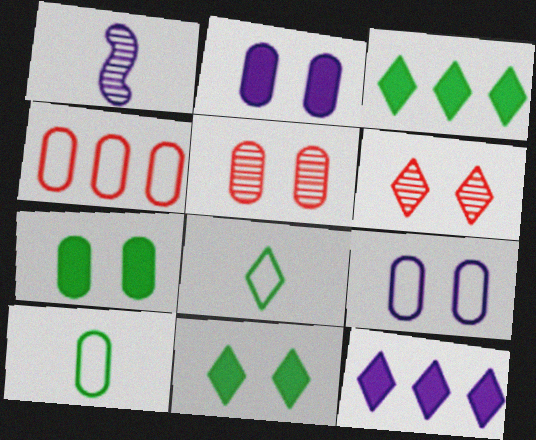[[1, 4, 11], 
[1, 9, 12], 
[4, 9, 10], 
[5, 7, 9], 
[6, 8, 12]]